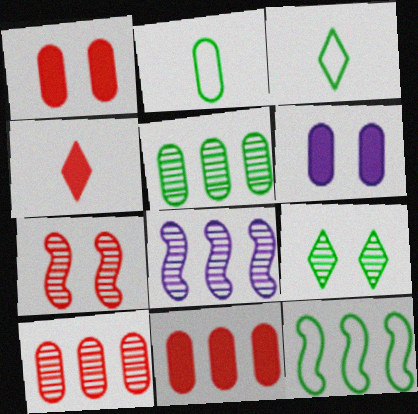[[1, 3, 8], 
[2, 6, 10]]